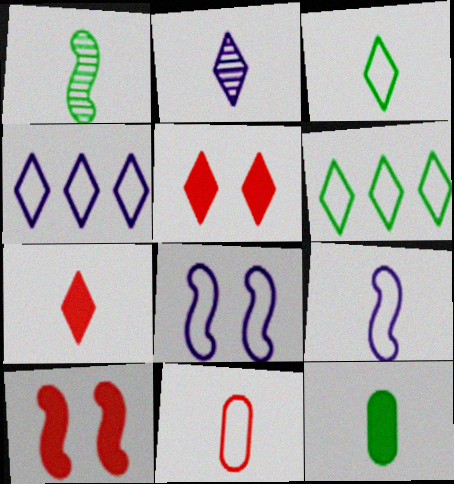[[1, 3, 12], 
[2, 3, 7], 
[2, 5, 6], 
[3, 9, 11], 
[6, 8, 11]]